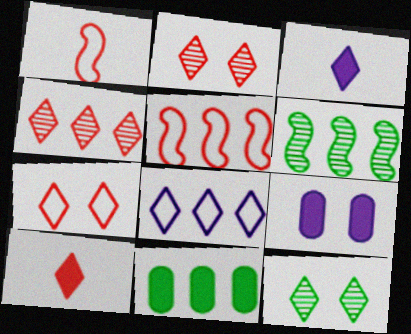[[4, 7, 10], 
[8, 10, 12]]